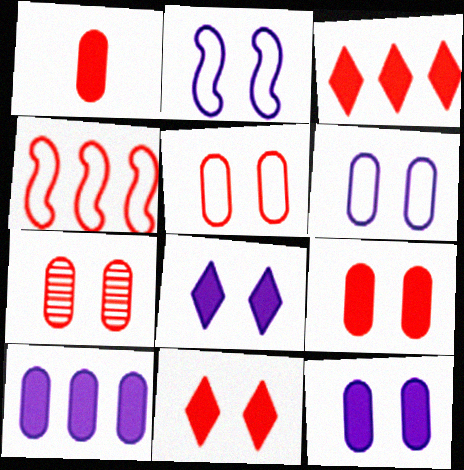[[5, 7, 9]]